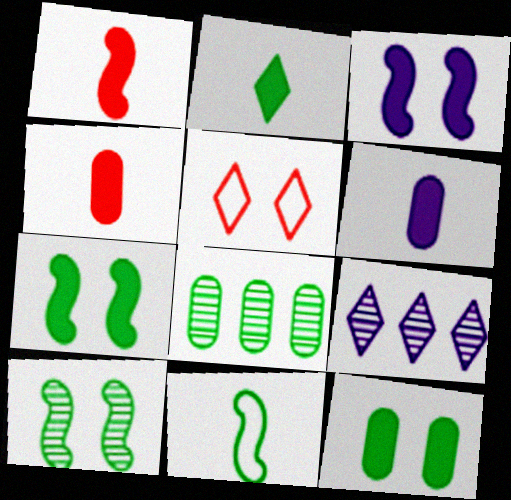[[1, 2, 6], 
[2, 5, 9]]